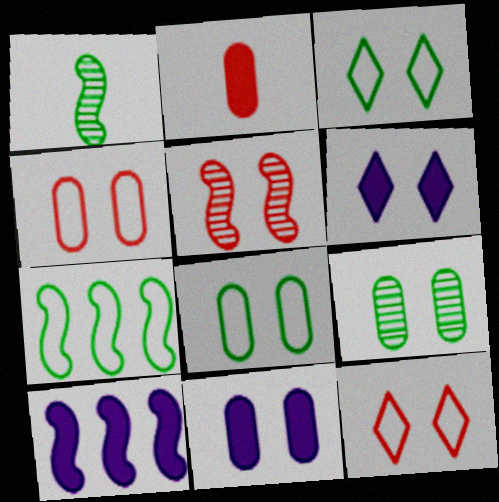[[3, 5, 11], 
[4, 9, 11], 
[5, 6, 8]]